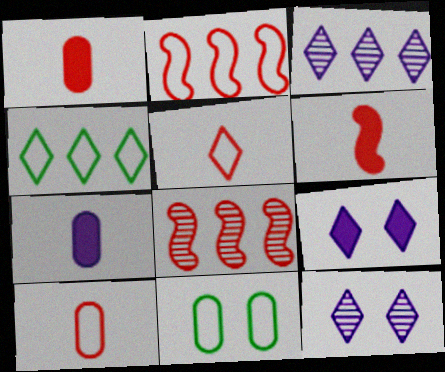[[3, 6, 11]]